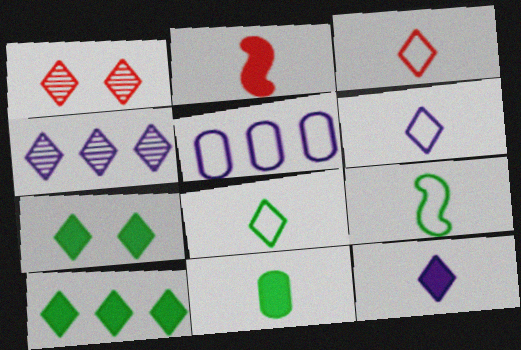[[1, 6, 10], 
[2, 11, 12], 
[3, 4, 7], 
[3, 6, 8]]